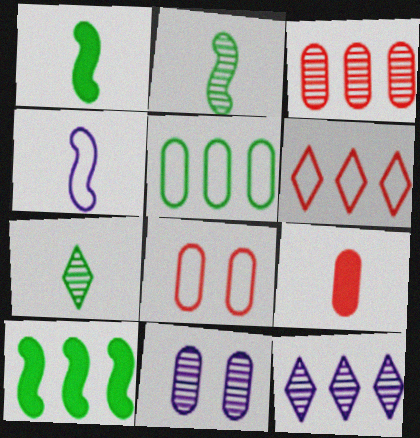[[1, 6, 11], 
[1, 8, 12], 
[3, 8, 9], 
[4, 7, 9], 
[5, 9, 11]]